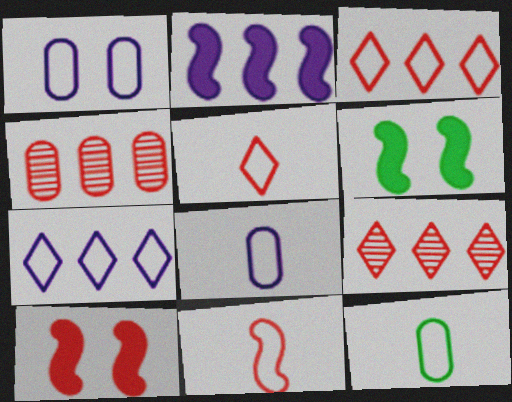[[4, 5, 10], 
[6, 8, 9]]